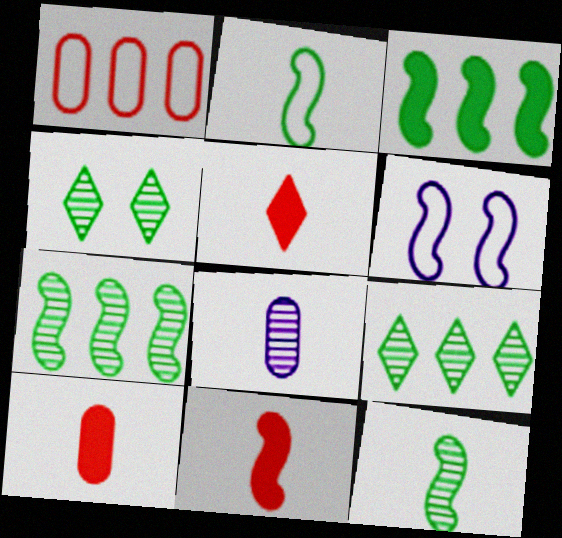[[2, 5, 8], 
[5, 10, 11], 
[6, 7, 11], 
[6, 9, 10]]